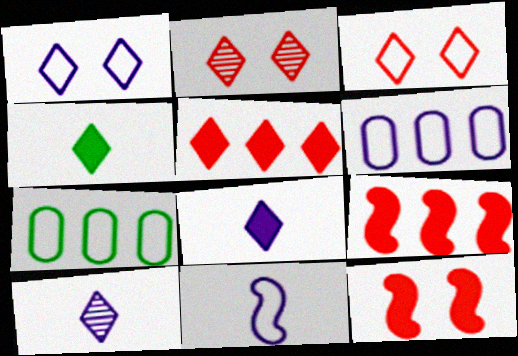[[1, 6, 11], 
[3, 7, 11], 
[7, 10, 12]]